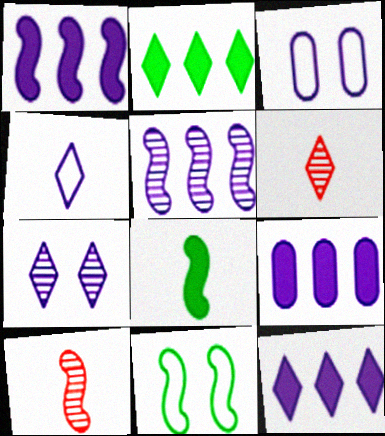[[1, 9, 12], 
[1, 10, 11], 
[2, 3, 10], 
[4, 7, 12], 
[6, 9, 11]]